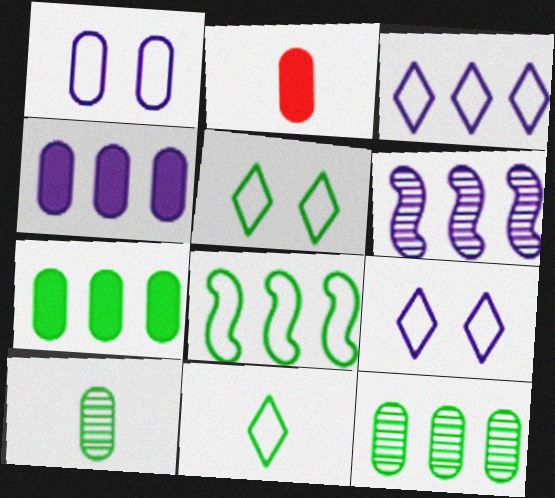[[1, 2, 12], 
[2, 5, 6], 
[3, 4, 6]]